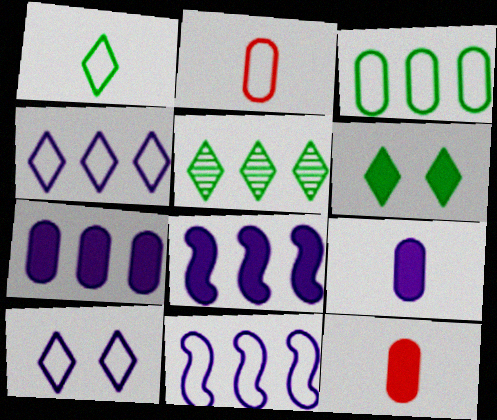[[1, 5, 6], 
[6, 8, 12]]